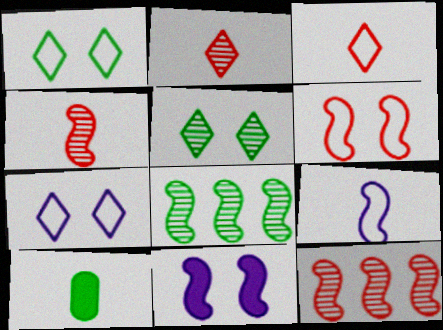[[1, 8, 10], 
[2, 9, 10], 
[7, 10, 12]]